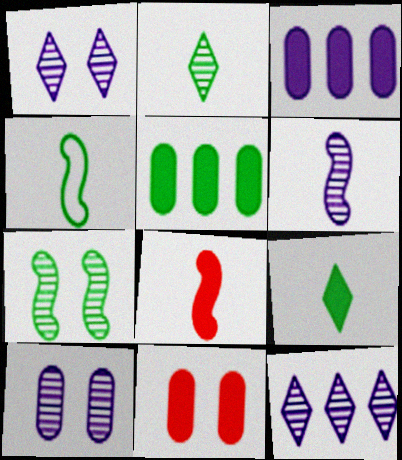[[4, 6, 8], 
[4, 11, 12], 
[6, 10, 12]]